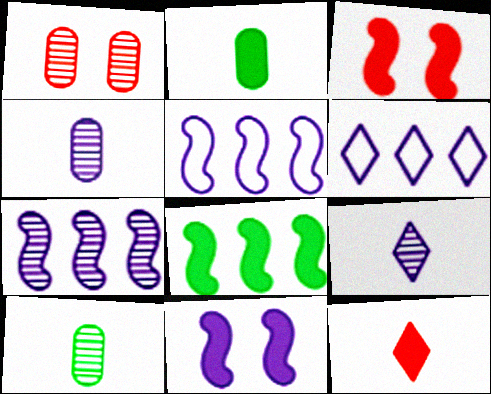[[3, 6, 10], 
[4, 6, 11]]